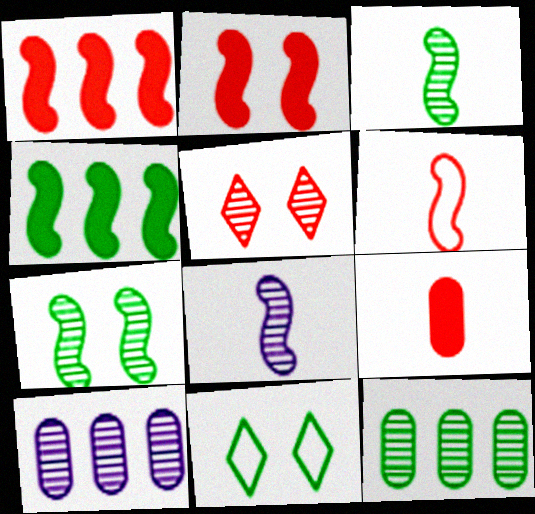[[3, 5, 10], 
[5, 8, 12]]